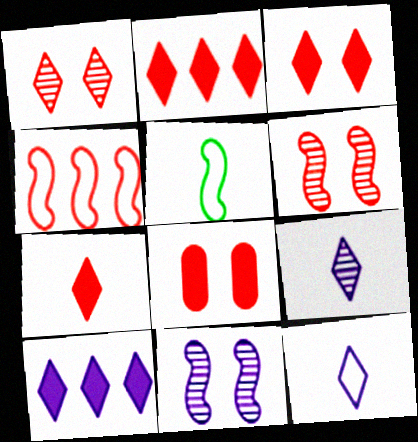[[2, 3, 7]]